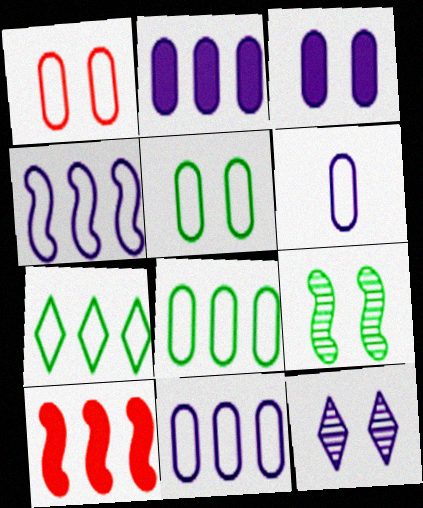[[1, 6, 8]]